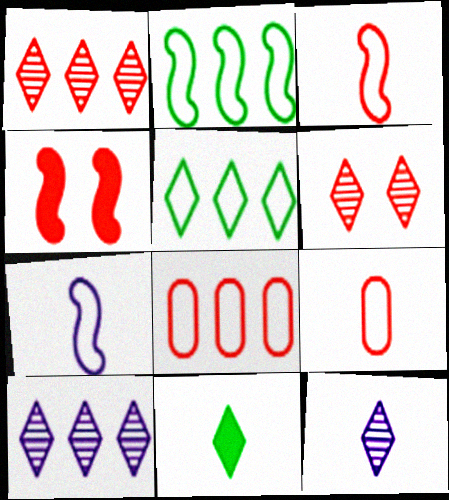[[1, 4, 9]]